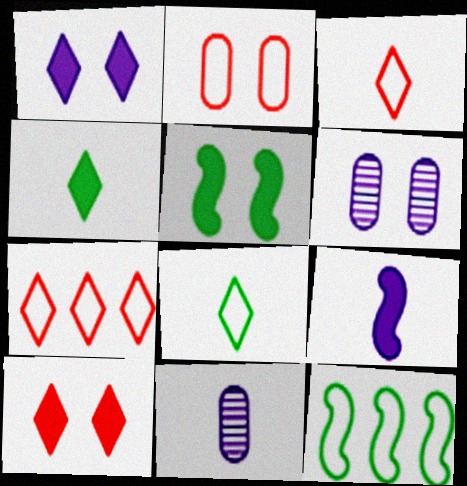[[5, 7, 11], 
[10, 11, 12]]